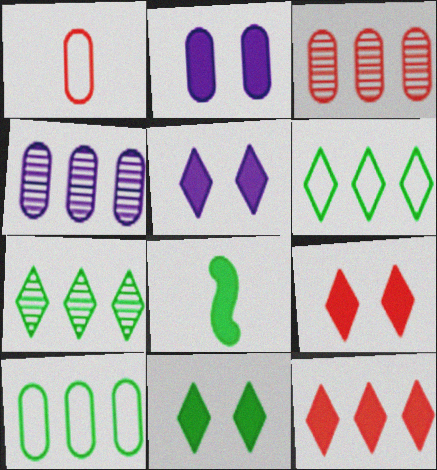[[2, 8, 12], 
[5, 9, 11]]